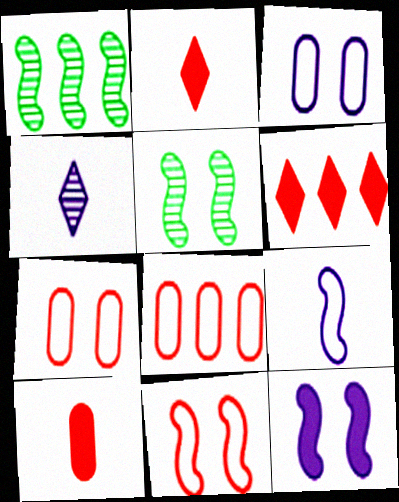[[1, 2, 3], 
[5, 11, 12]]